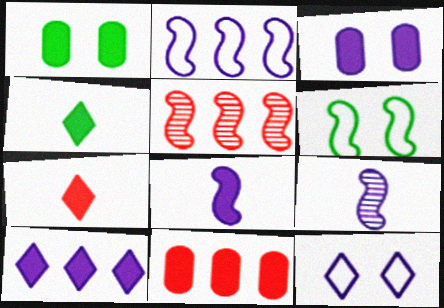[[3, 8, 10], 
[5, 6, 8]]